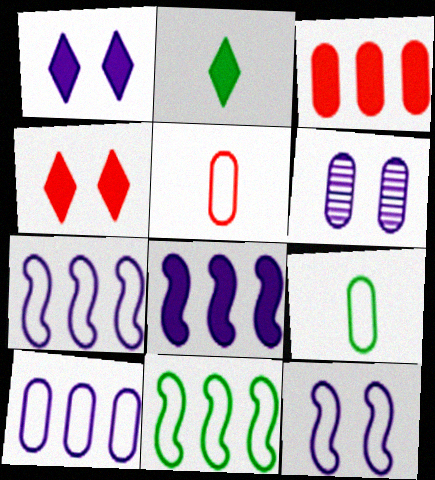[[1, 6, 12], 
[3, 6, 9]]